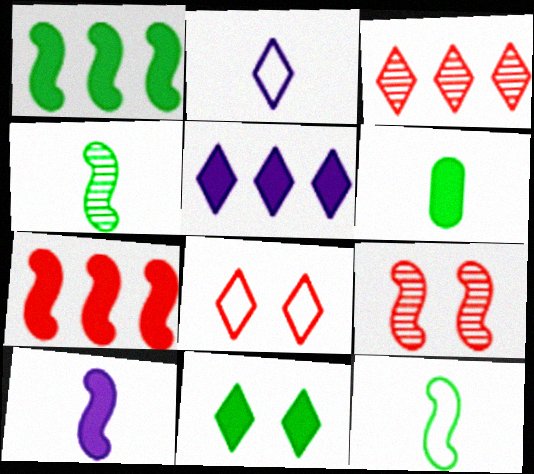[[1, 6, 11], 
[2, 3, 11]]